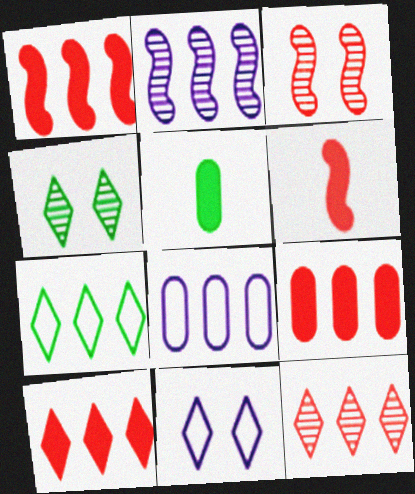[[1, 9, 10], 
[2, 7, 9], 
[4, 6, 8]]